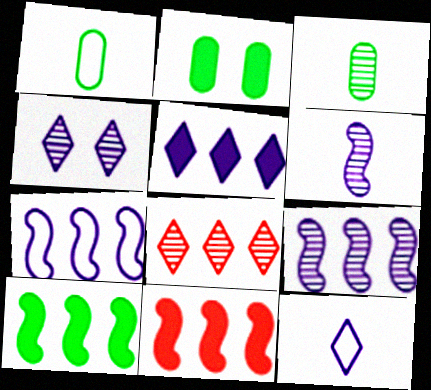[[1, 4, 11], 
[4, 5, 12]]